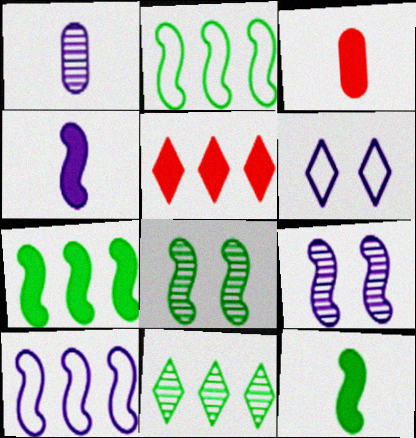[[2, 8, 12], 
[4, 9, 10]]